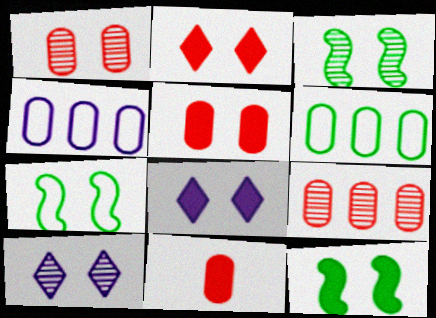[[1, 3, 10], 
[1, 7, 8], 
[3, 7, 12], 
[5, 7, 10], 
[5, 8, 12]]